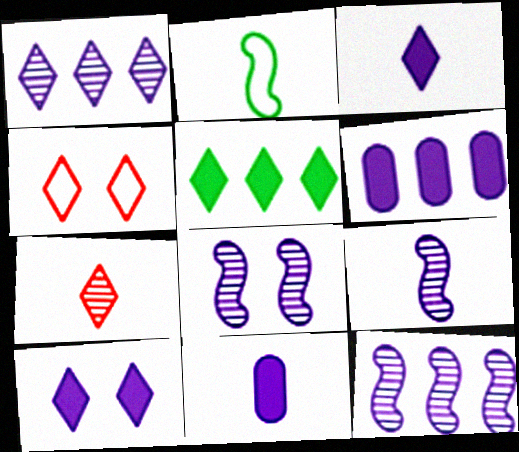[[2, 7, 11], 
[8, 9, 12]]